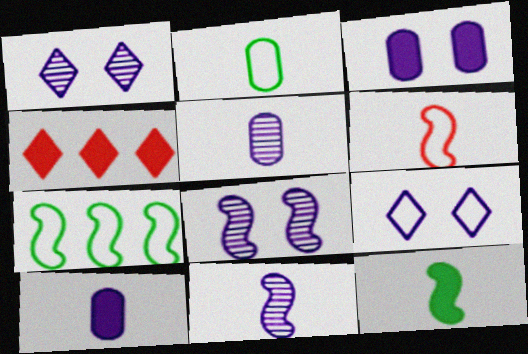[[2, 4, 8], 
[3, 4, 12], 
[3, 8, 9], 
[6, 11, 12]]